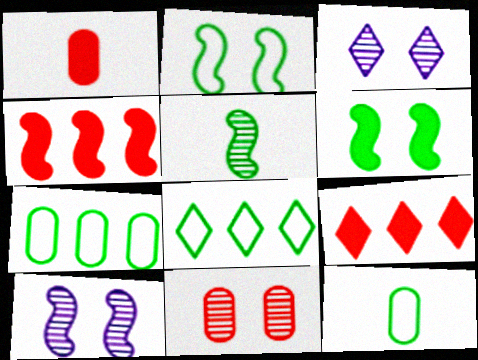[[1, 8, 10], 
[2, 8, 12], 
[3, 4, 12], 
[9, 10, 12]]